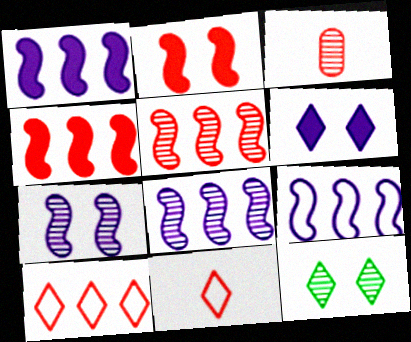[[1, 8, 9], 
[2, 3, 10], 
[3, 8, 12]]